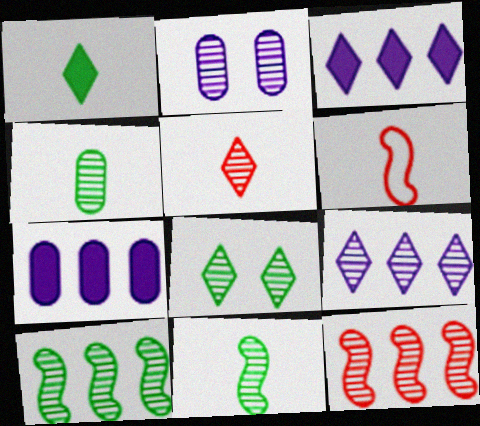[[2, 5, 10], 
[4, 8, 10], 
[5, 8, 9], 
[6, 7, 8]]